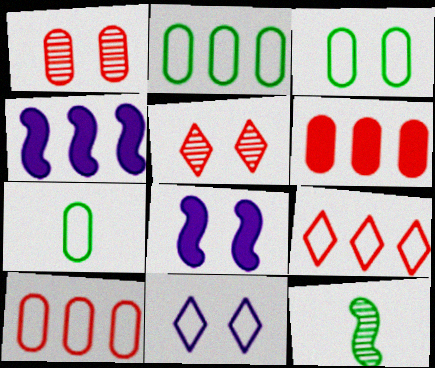[[2, 3, 7], 
[3, 5, 8], 
[4, 5, 7], 
[6, 11, 12]]